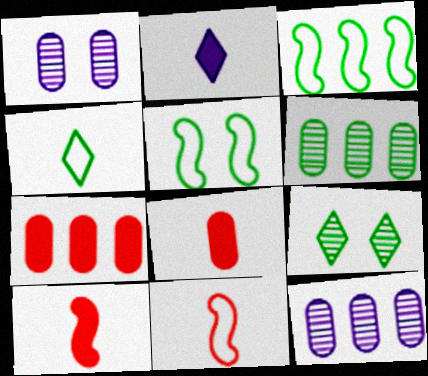[]